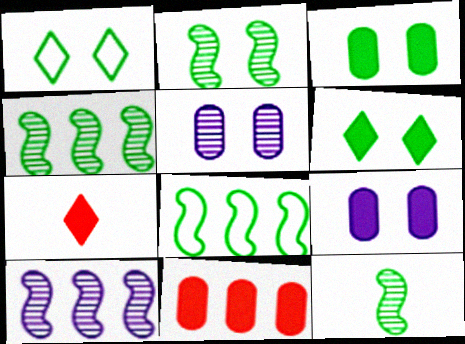[[1, 2, 3], 
[2, 4, 12], 
[5, 7, 8]]